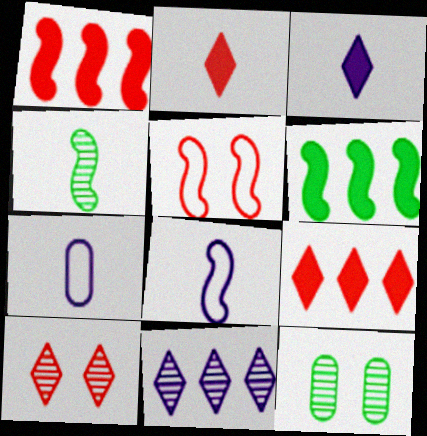[[2, 4, 7], 
[6, 7, 10], 
[8, 9, 12]]